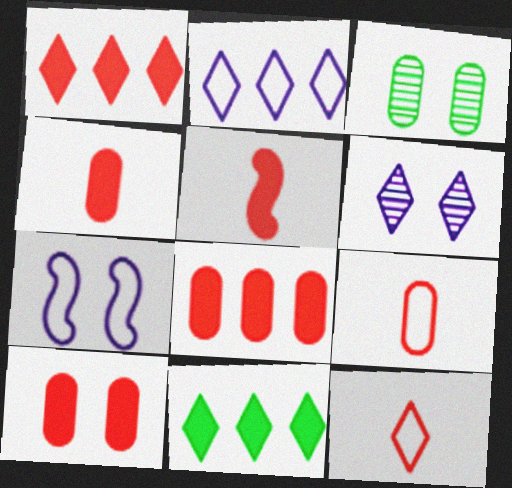[[1, 5, 10], 
[2, 3, 5], 
[4, 8, 10], 
[6, 11, 12]]